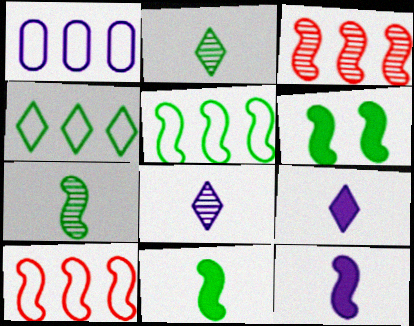[[1, 4, 10], 
[5, 6, 7]]